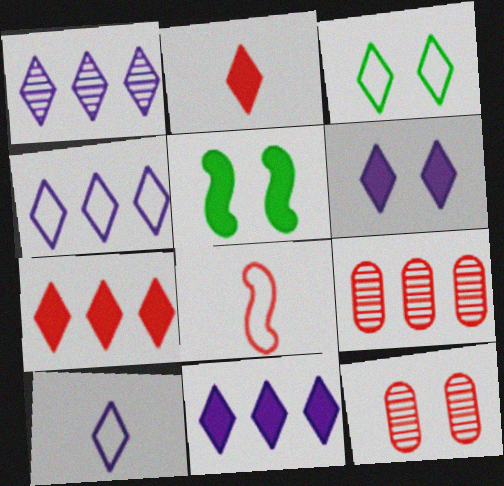[[1, 2, 3], 
[1, 4, 11], 
[1, 6, 10], 
[5, 9, 10], 
[7, 8, 12]]